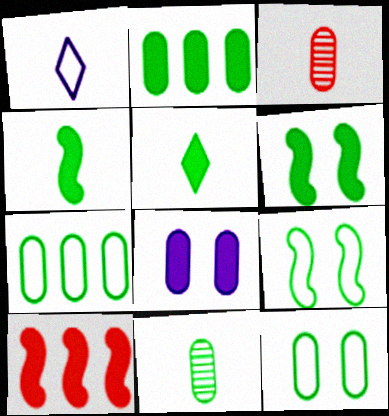[[1, 3, 4], 
[2, 5, 6], 
[2, 11, 12], 
[3, 7, 8], 
[5, 8, 10]]